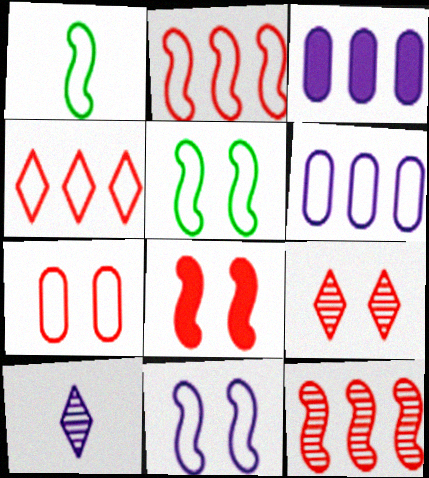[[1, 2, 11], 
[1, 3, 9], 
[3, 10, 11], 
[7, 8, 9]]